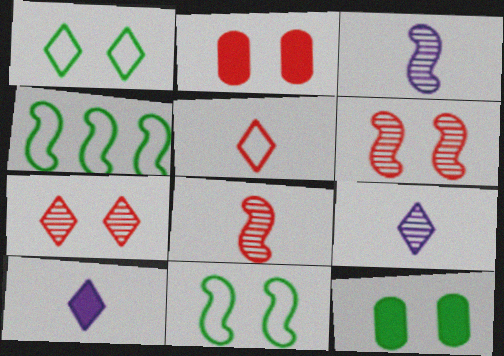[[2, 4, 9]]